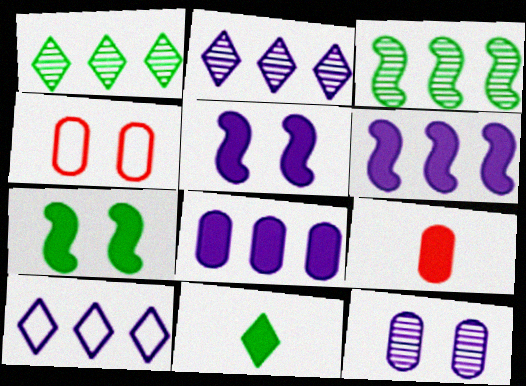[]